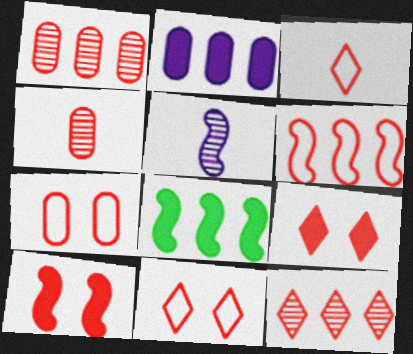[[1, 3, 10], 
[3, 6, 7], 
[3, 9, 12], 
[4, 6, 9]]